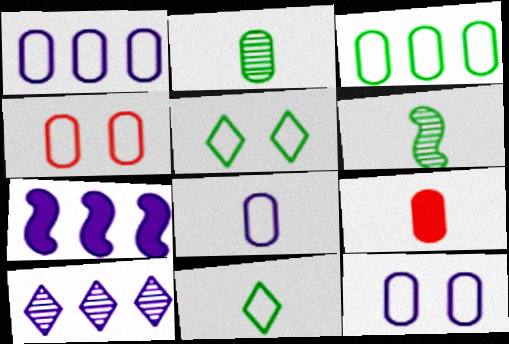[[1, 7, 10], 
[1, 8, 12], 
[2, 8, 9], 
[3, 4, 8]]